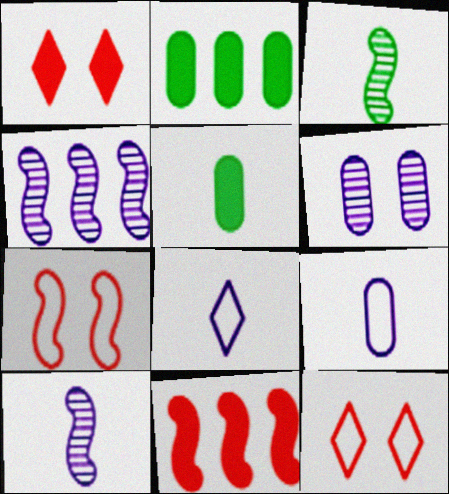[[2, 10, 12], 
[4, 5, 12]]